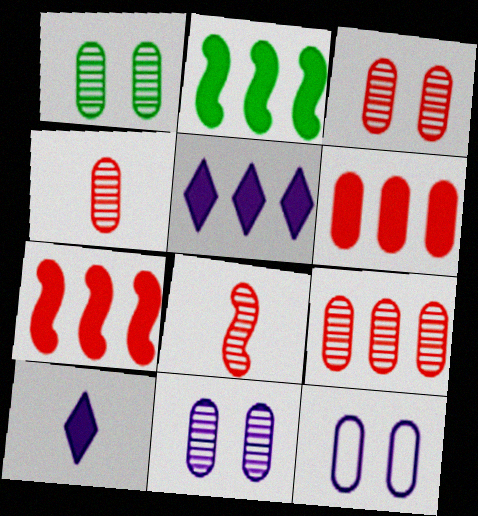[[1, 3, 11], 
[2, 5, 6], 
[3, 4, 9]]